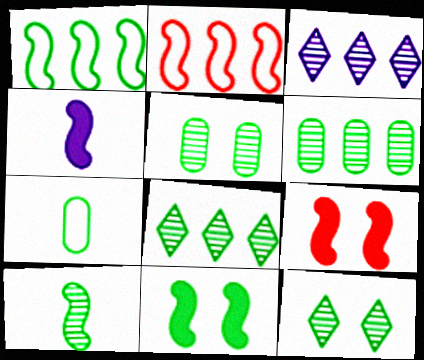[[1, 10, 11], 
[3, 7, 9], 
[5, 8, 10], 
[6, 10, 12], 
[7, 8, 11]]